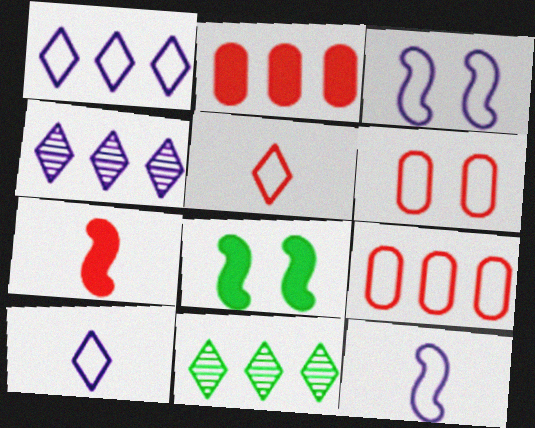[]